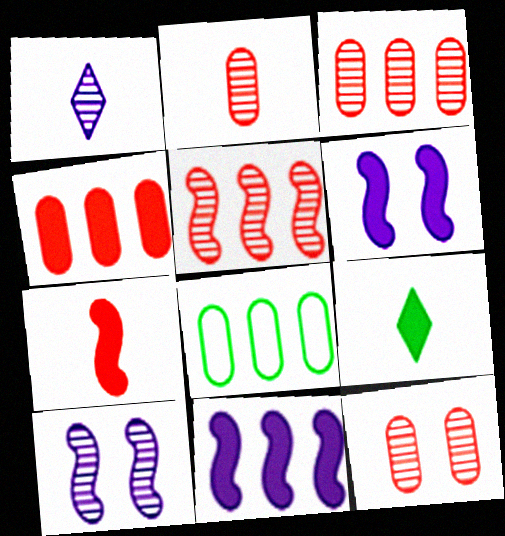[[2, 3, 12], 
[4, 6, 9]]